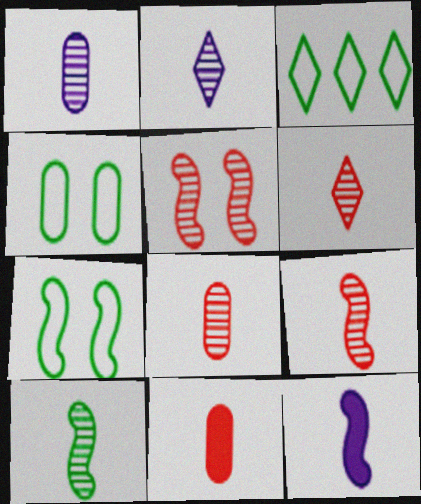[[1, 6, 10], 
[2, 8, 10], 
[6, 8, 9]]